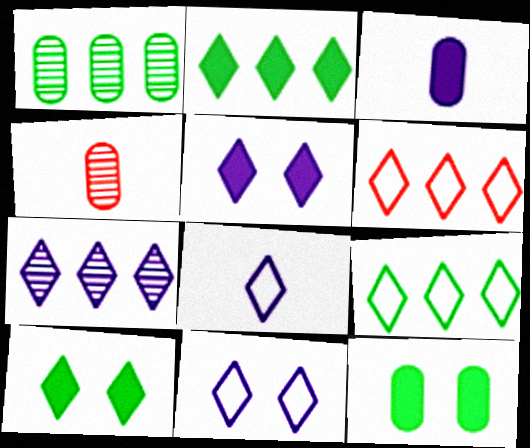[[2, 6, 7], 
[5, 7, 8]]